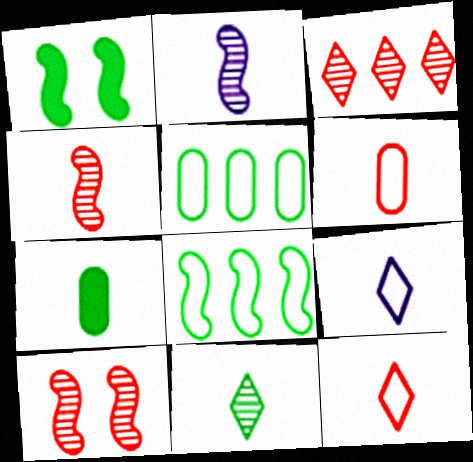[[1, 5, 11], 
[2, 7, 12], 
[4, 7, 9]]